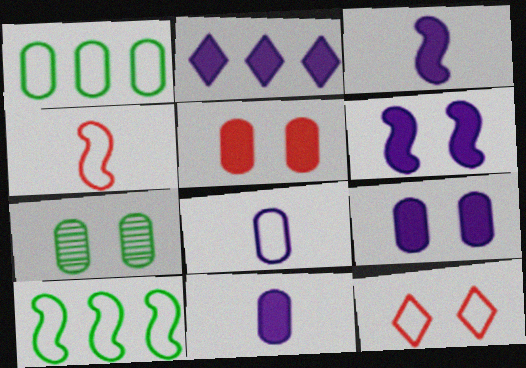[[2, 3, 9], 
[2, 4, 7], 
[2, 6, 11], 
[6, 7, 12], 
[8, 10, 12]]